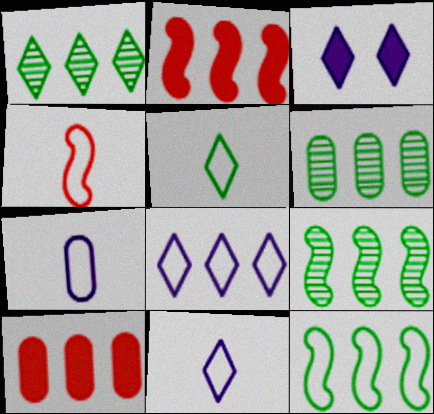[[1, 6, 9], 
[2, 6, 8], 
[3, 4, 6], 
[4, 5, 7], 
[8, 9, 10]]